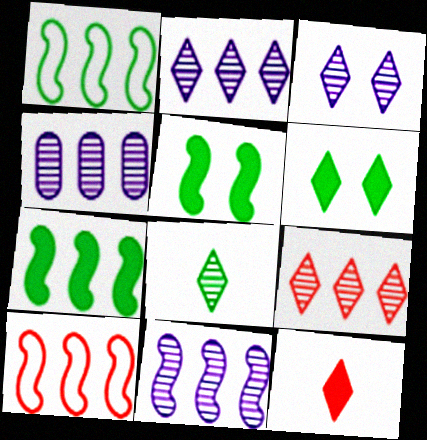[[2, 4, 11], 
[3, 8, 9], 
[7, 10, 11]]